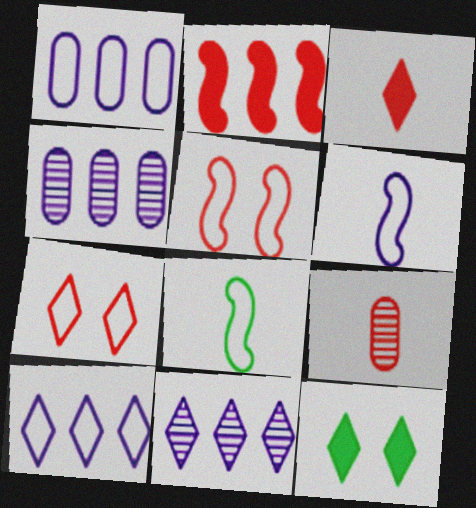[[1, 7, 8], 
[2, 7, 9]]